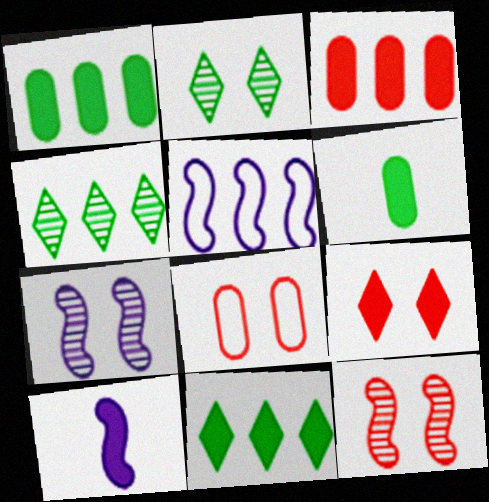[[1, 9, 10], 
[3, 4, 5], 
[4, 8, 10], 
[5, 7, 10], 
[8, 9, 12]]